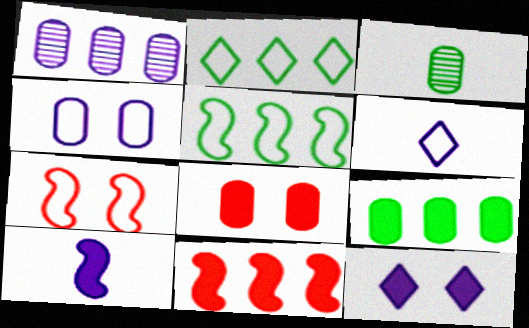[[1, 2, 11]]